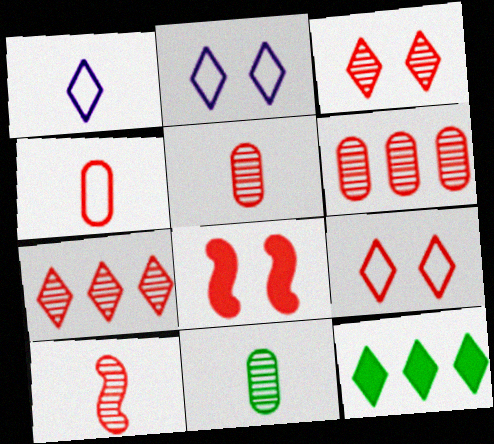[[1, 3, 12], 
[3, 6, 10], 
[4, 7, 8]]